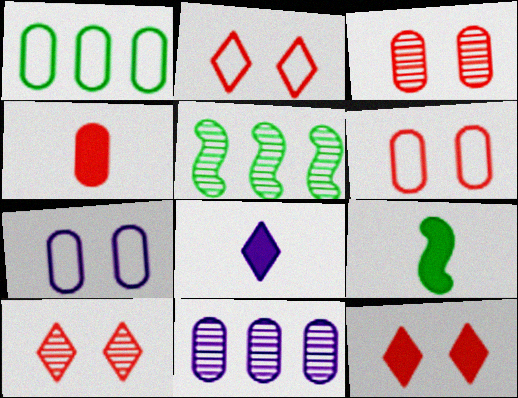[[2, 9, 11], 
[2, 10, 12], 
[4, 8, 9], 
[5, 6, 8]]